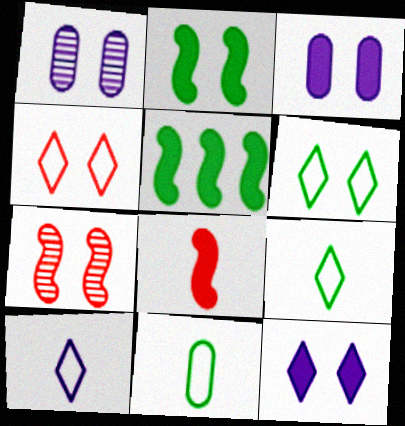[[1, 2, 4], 
[3, 6, 7]]